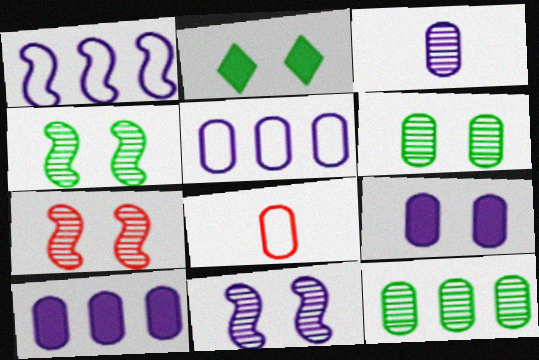[[3, 5, 9], 
[4, 7, 11], 
[6, 8, 10], 
[8, 9, 12]]